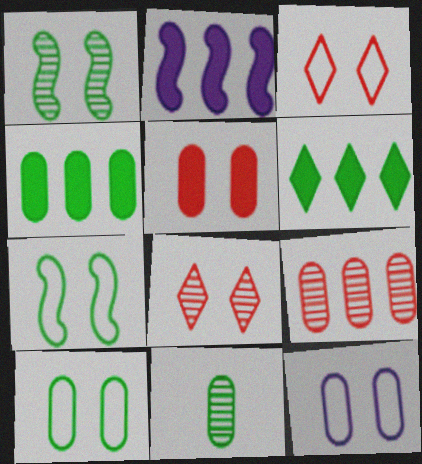[[2, 3, 11], 
[3, 7, 12], 
[4, 10, 11], 
[6, 7, 11]]